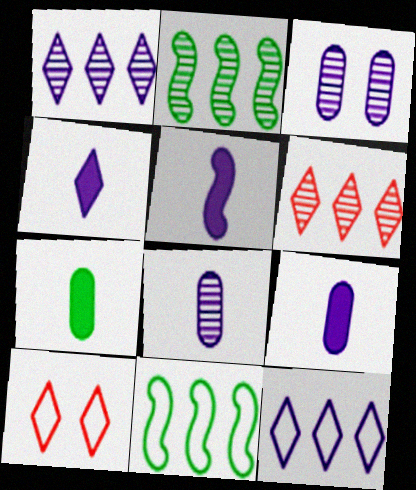[[2, 9, 10], 
[3, 5, 12], 
[4, 5, 9]]